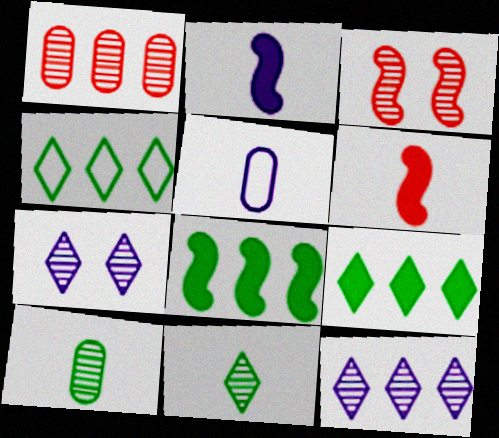[[3, 5, 9], 
[3, 10, 12], 
[5, 6, 11]]